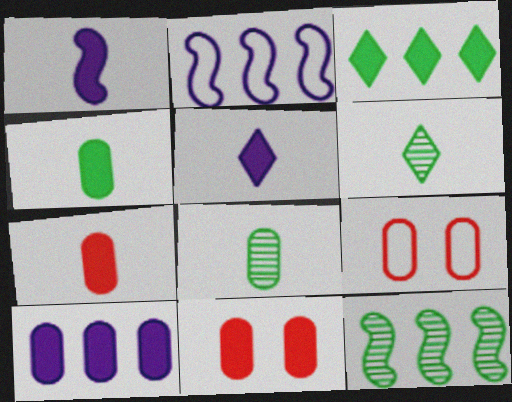[[1, 3, 11], 
[2, 6, 11], 
[4, 10, 11], 
[5, 9, 12], 
[8, 9, 10]]